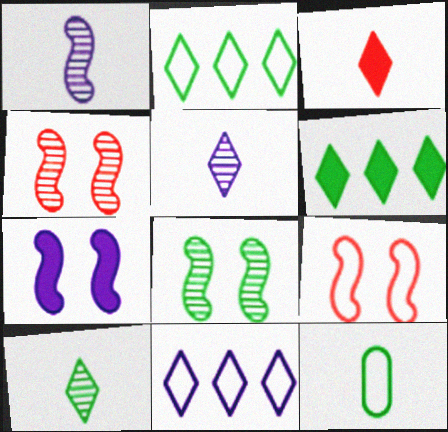[[1, 3, 12], 
[6, 8, 12], 
[7, 8, 9], 
[9, 11, 12]]